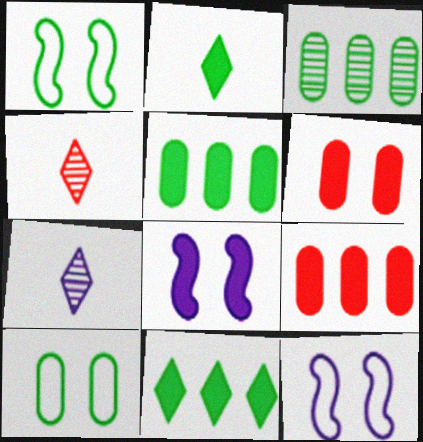[[1, 2, 3], 
[1, 7, 9], 
[2, 8, 9], 
[4, 5, 12]]